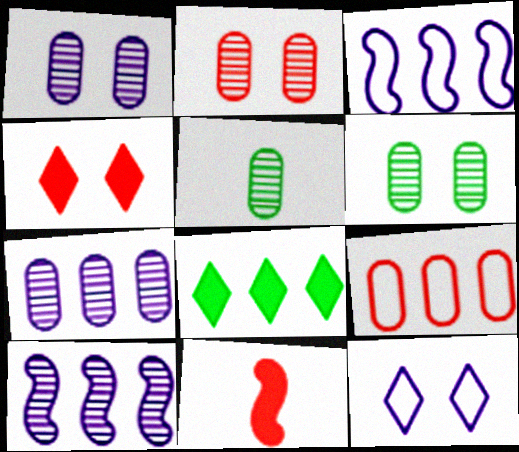[[1, 2, 6], 
[2, 5, 7], 
[3, 4, 5], 
[8, 9, 10]]